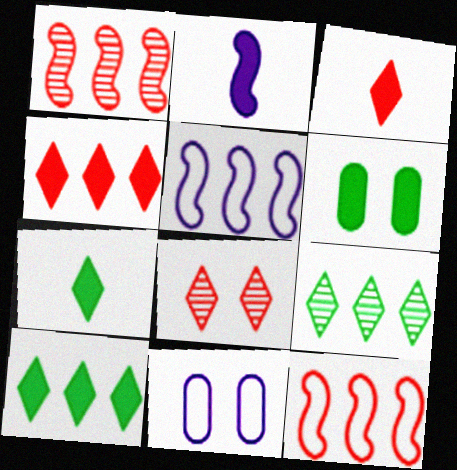[[1, 7, 11], 
[2, 4, 6]]